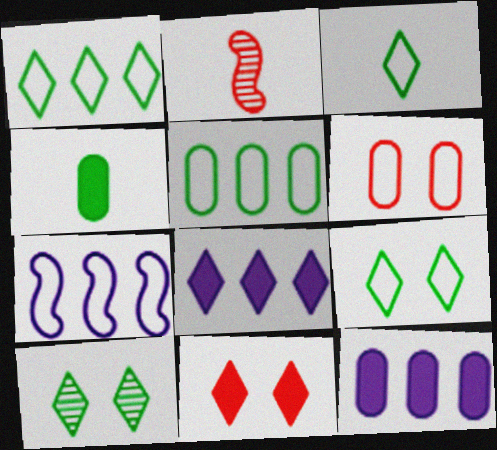[[1, 3, 9], 
[2, 9, 12], 
[3, 6, 7]]